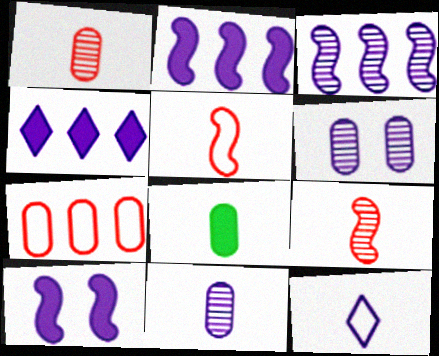[[2, 6, 12], 
[6, 7, 8], 
[8, 9, 12]]